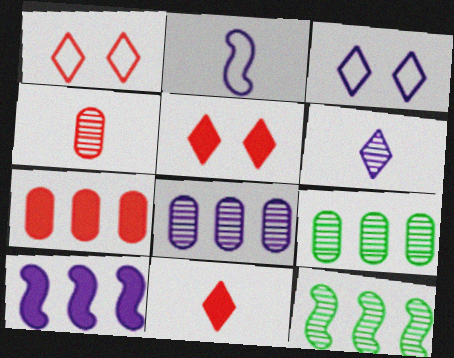[[2, 5, 9]]